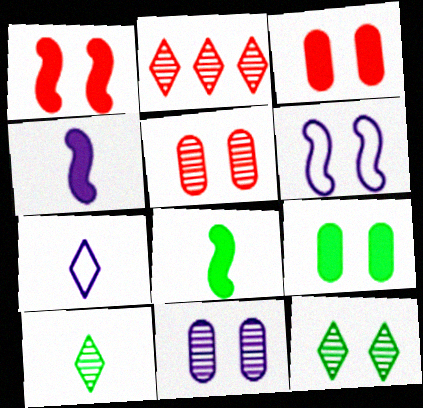[[3, 6, 12]]